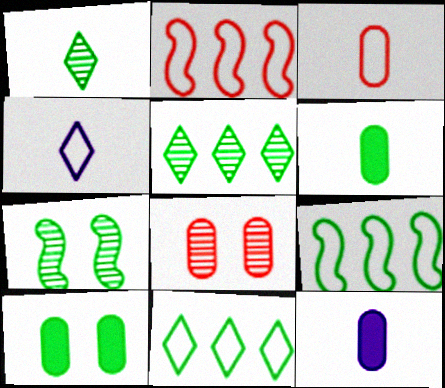[[1, 9, 10], 
[6, 7, 11]]